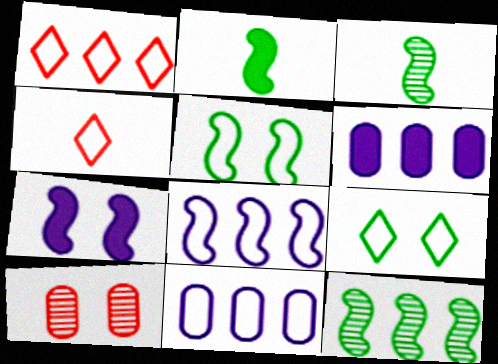[[1, 6, 12], 
[2, 5, 12], 
[4, 5, 11], 
[7, 9, 10]]